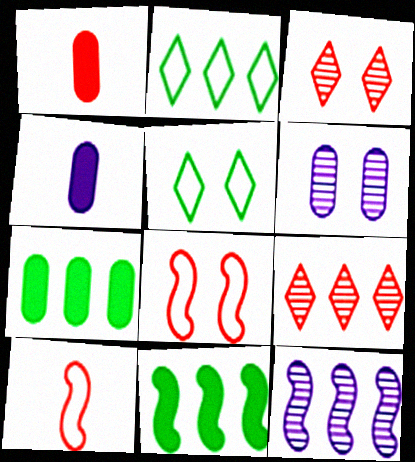[[1, 5, 12], 
[1, 8, 9]]